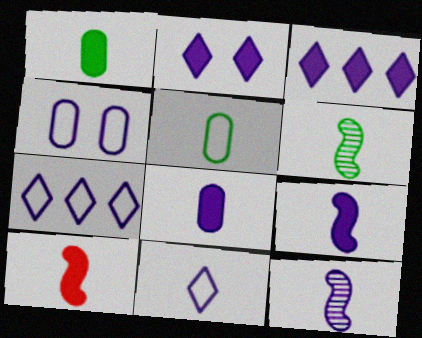[[3, 4, 12], 
[8, 11, 12]]